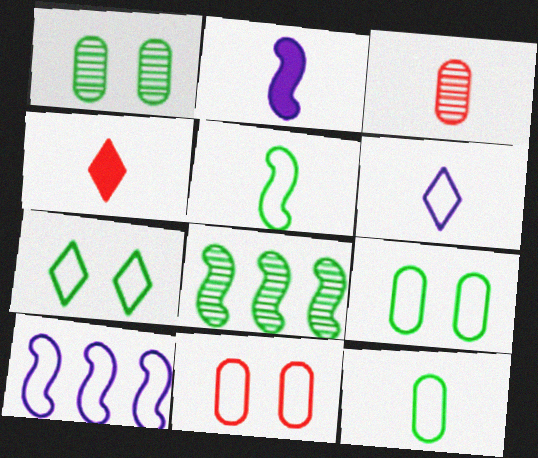[[1, 4, 10]]